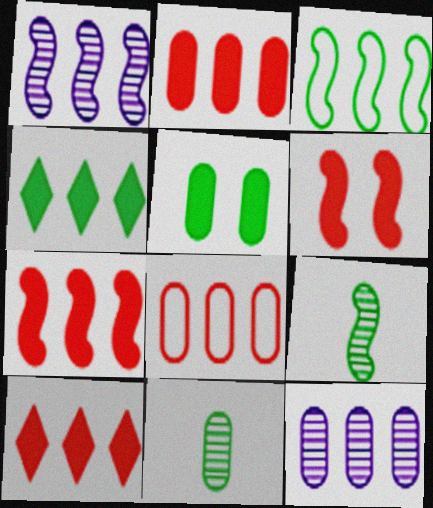[[1, 3, 7], 
[1, 4, 8], 
[2, 7, 10], 
[3, 10, 12]]